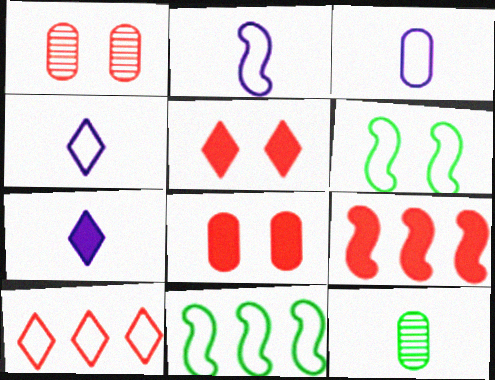[[1, 7, 11], 
[2, 3, 4], 
[3, 6, 10]]